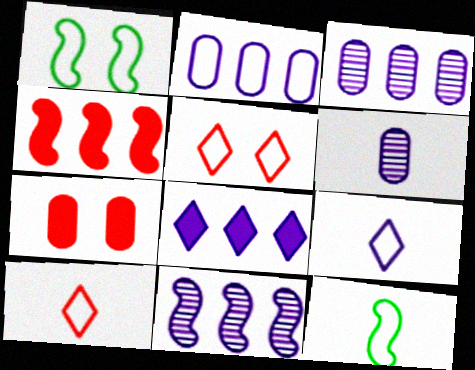[[1, 2, 10], 
[2, 5, 12], 
[2, 8, 11]]